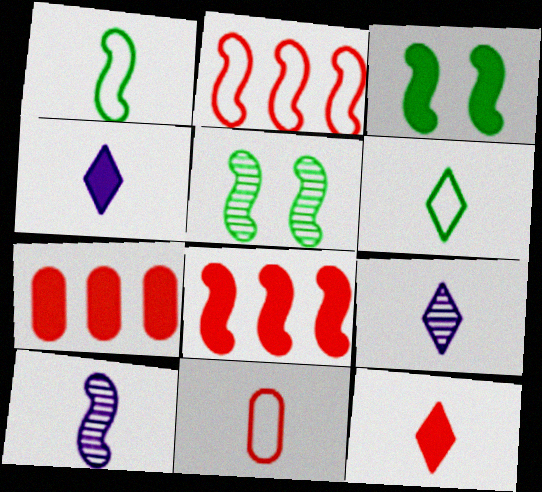[[2, 3, 10], 
[3, 4, 7], 
[6, 9, 12]]